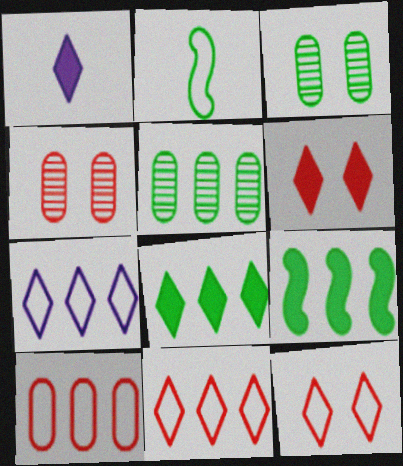[[1, 6, 8], 
[2, 3, 8]]